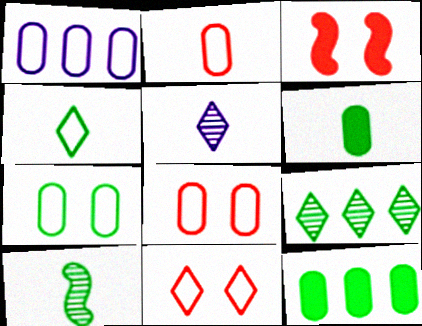[[1, 2, 7], 
[4, 6, 10]]